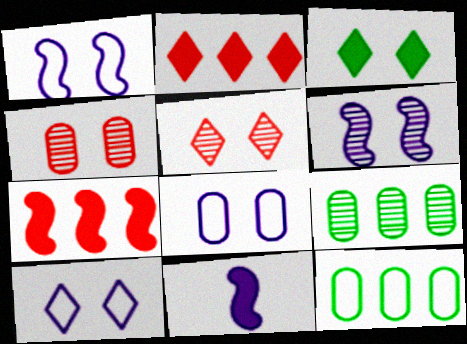[[1, 3, 4], 
[1, 8, 10], 
[3, 5, 10], 
[5, 11, 12]]